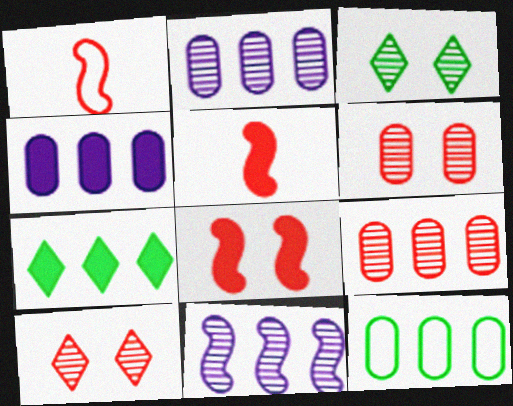[[1, 3, 4], 
[4, 9, 12]]